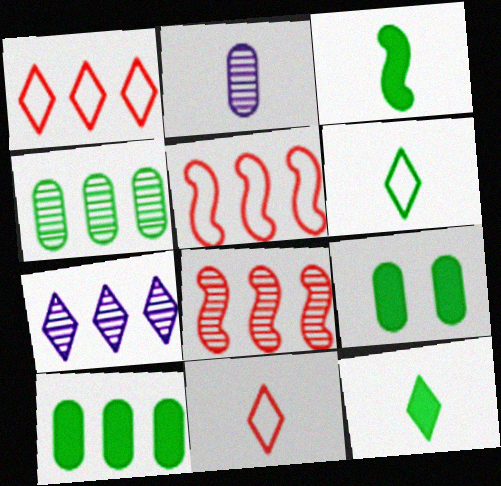[[2, 3, 11], 
[4, 7, 8], 
[5, 7, 10]]